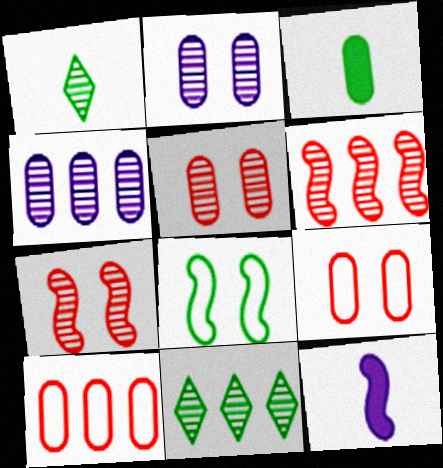[[1, 2, 6], 
[1, 4, 7], 
[2, 3, 10], 
[3, 4, 9], 
[3, 8, 11], 
[4, 6, 11], 
[6, 8, 12], 
[9, 11, 12]]